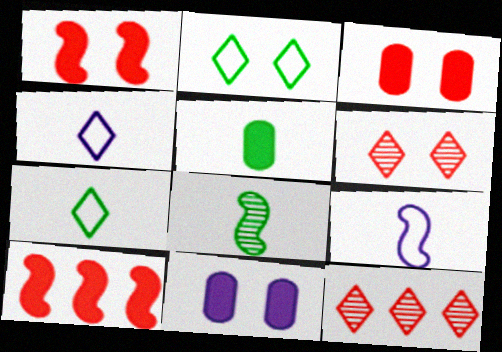[[5, 7, 8]]